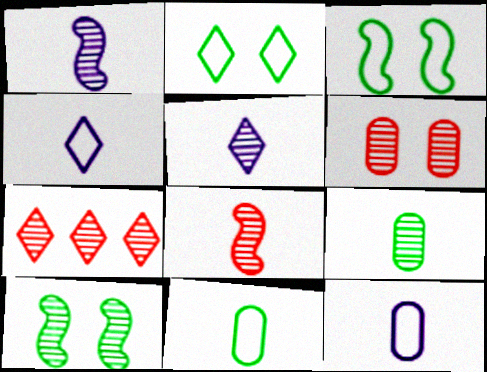[[5, 8, 9], 
[6, 7, 8]]